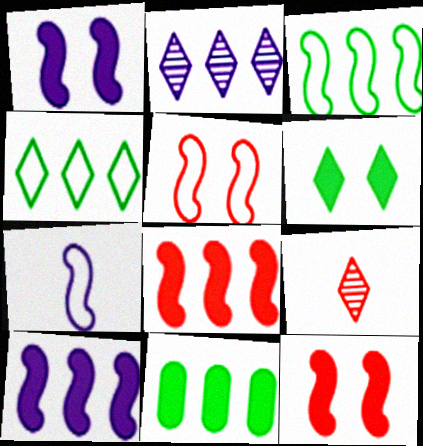[[3, 5, 7]]